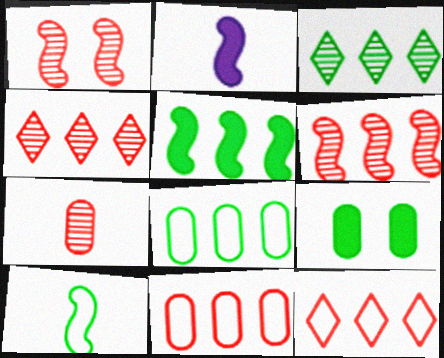[[1, 4, 7], 
[3, 5, 8], 
[3, 9, 10]]